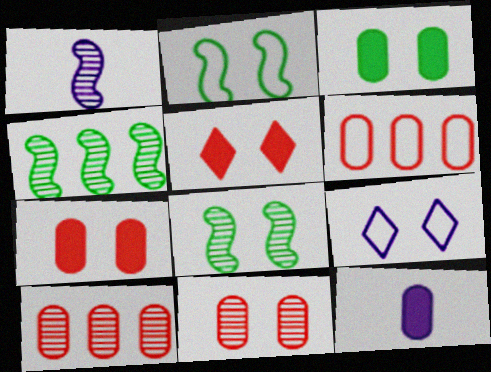[[7, 8, 9]]